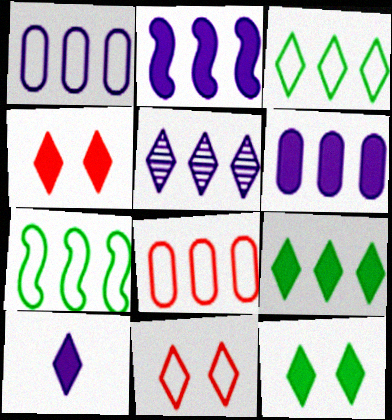[[1, 2, 5], 
[4, 9, 10]]